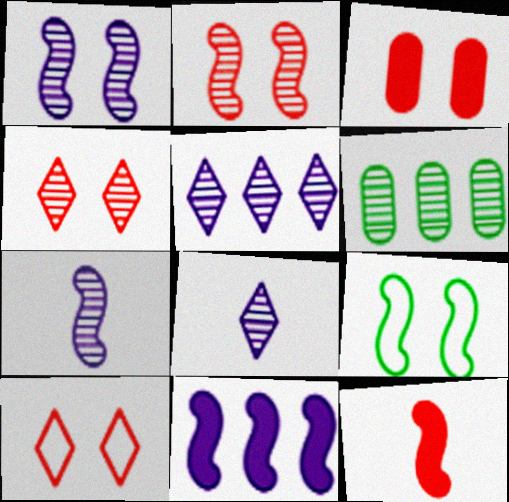[[2, 3, 10], 
[2, 6, 8], 
[4, 6, 7]]